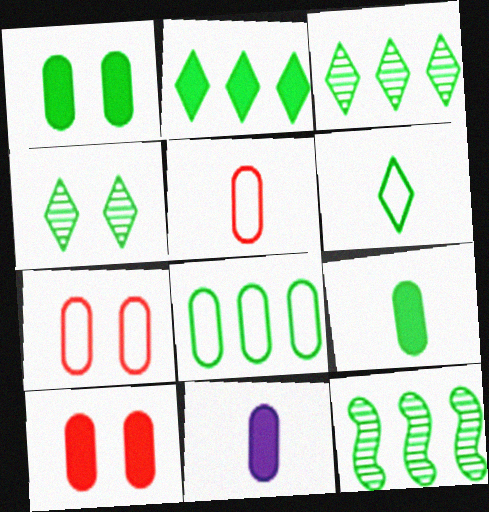[[1, 6, 12], 
[2, 4, 6], 
[2, 8, 12]]